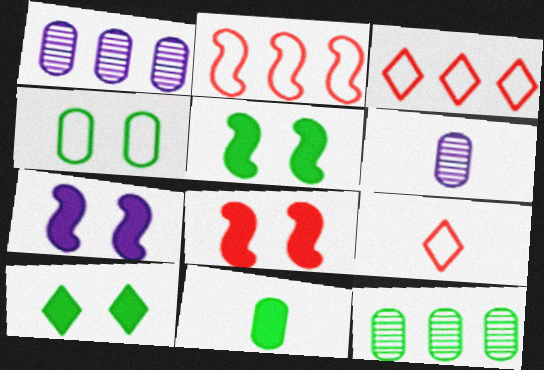[[1, 5, 9], 
[2, 6, 10], 
[3, 5, 6], 
[4, 11, 12], 
[5, 7, 8], 
[7, 9, 12]]